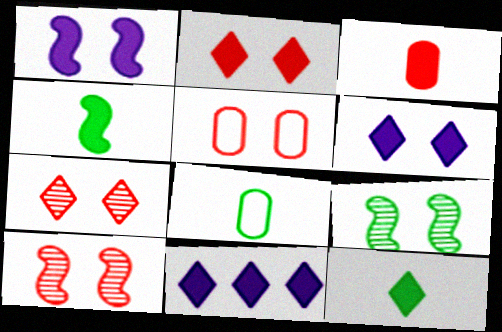[[2, 5, 10], 
[2, 11, 12], 
[5, 6, 9], 
[8, 10, 11]]